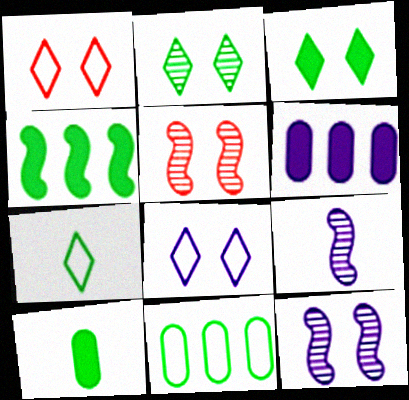[[3, 4, 10], 
[5, 6, 7], 
[6, 8, 9]]